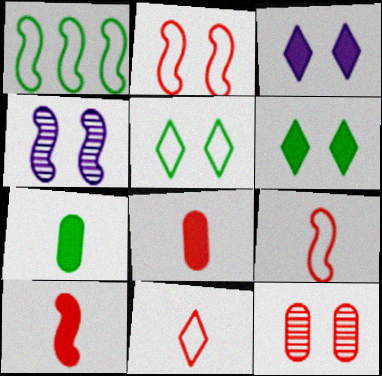[[1, 4, 10]]